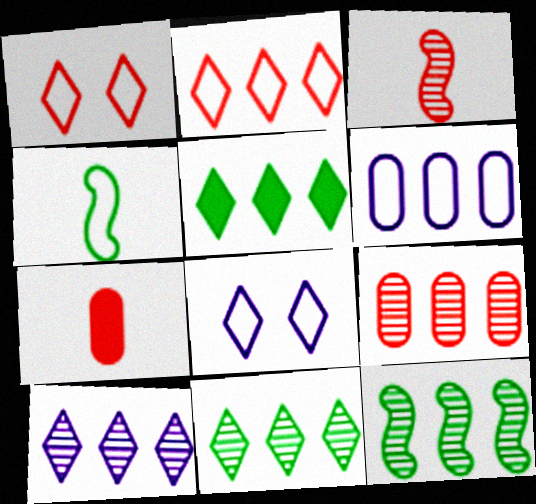[[1, 4, 6], 
[2, 5, 10], 
[7, 8, 12], 
[9, 10, 12]]